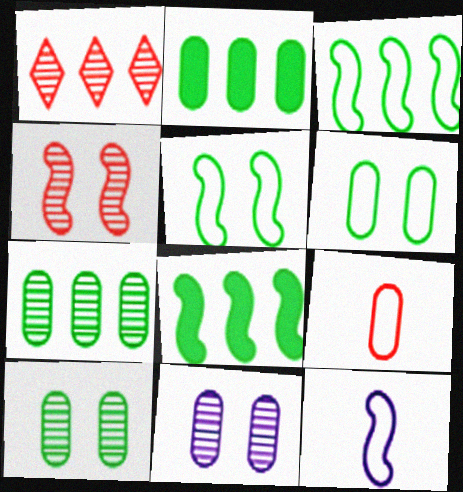[[2, 9, 11], 
[4, 8, 12]]